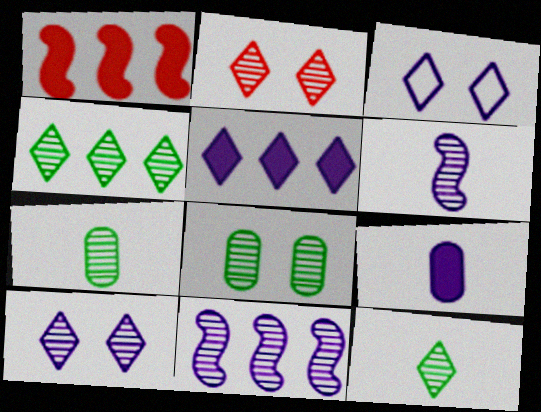[[1, 3, 7], 
[2, 7, 11], 
[3, 9, 11]]